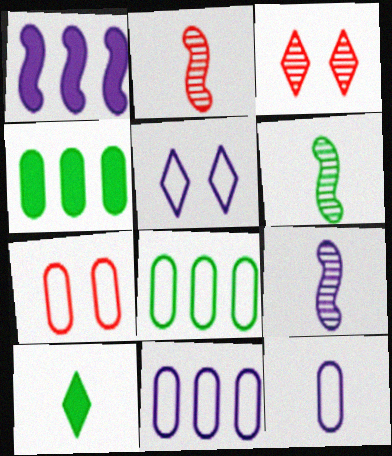[[2, 4, 5], 
[2, 6, 9], 
[2, 10, 12], 
[7, 8, 12]]